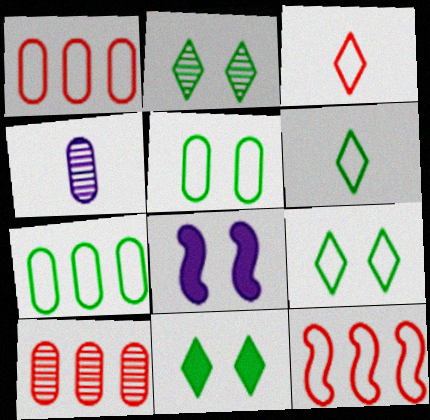[[2, 9, 11], 
[4, 11, 12], 
[6, 8, 10]]